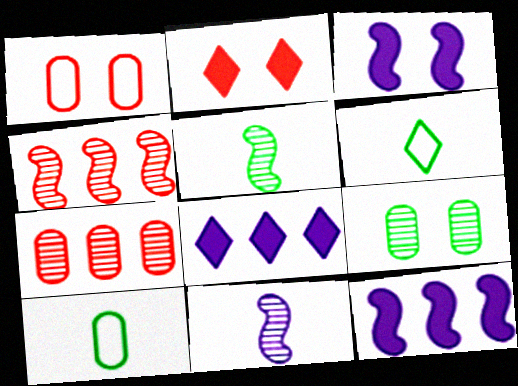[[1, 5, 8], 
[3, 6, 7]]